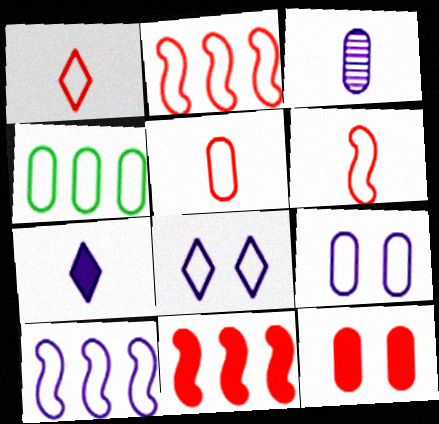[[1, 5, 6], 
[3, 4, 12], 
[4, 5, 9], 
[4, 6, 8]]